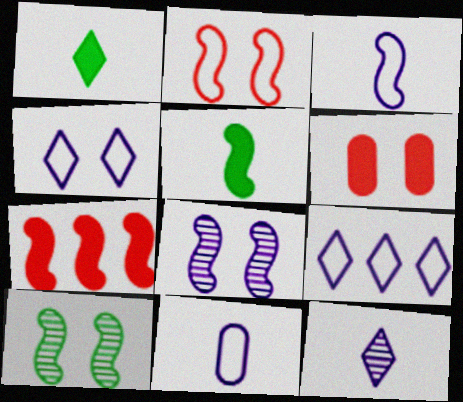[[3, 7, 10], 
[4, 6, 10]]